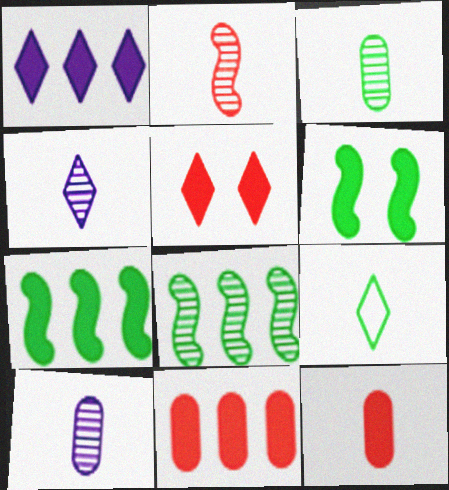[[1, 6, 12], 
[1, 7, 11], 
[2, 3, 4]]